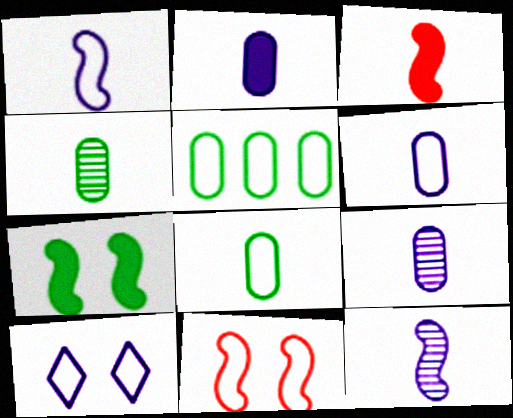[[2, 6, 9]]